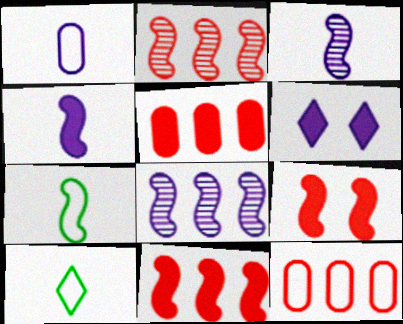[[1, 6, 8], 
[7, 8, 9]]